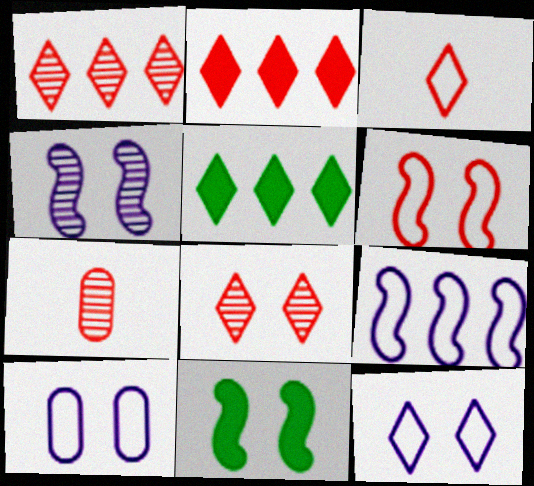[[2, 3, 8], 
[2, 6, 7], 
[4, 6, 11], 
[8, 10, 11]]